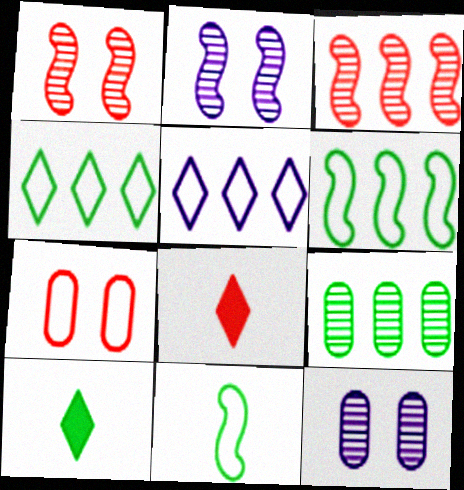[[3, 7, 8], 
[5, 7, 11], 
[6, 8, 12]]